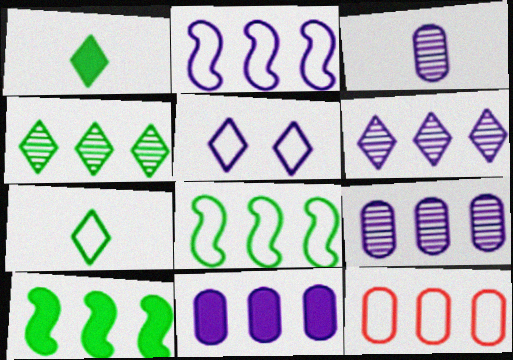[[2, 6, 11], 
[6, 10, 12]]